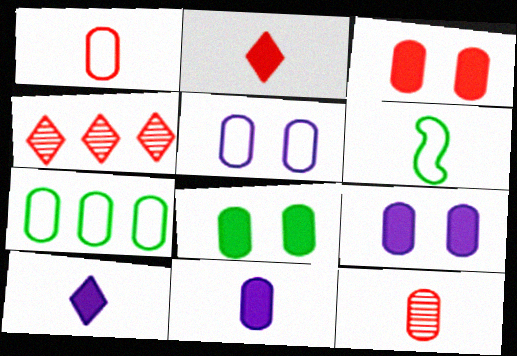[[1, 5, 7], 
[3, 8, 9], 
[4, 6, 9], 
[6, 10, 12], 
[7, 9, 12]]